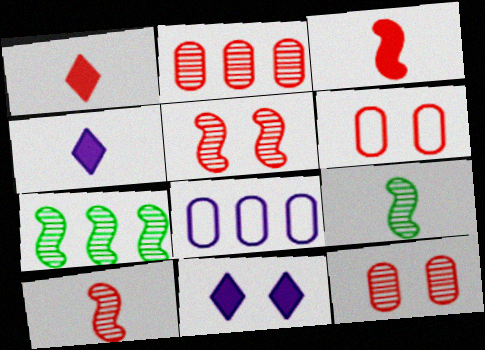[[4, 6, 7]]